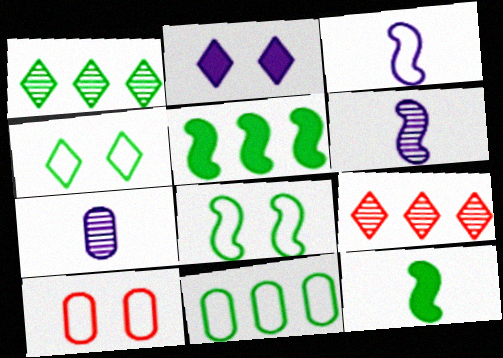[[1, 5, 11]]